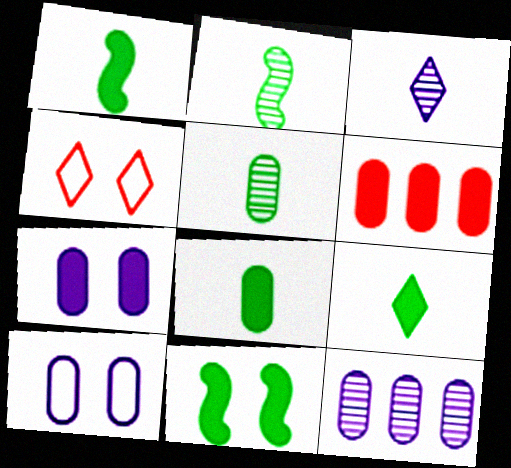[[1, 4, 12], 
[1, 8, 9], 
[5, 6, 10], 
[6, 7, 8]]